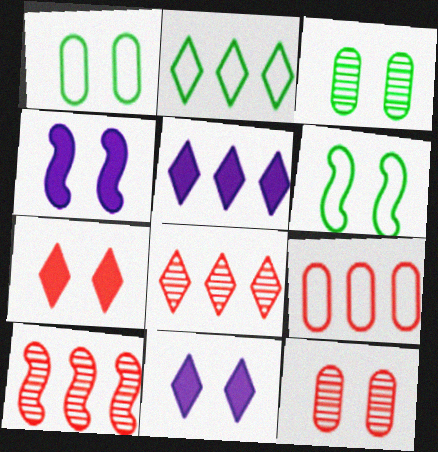[[2, 5, 8], 
[6, 11, 12]]